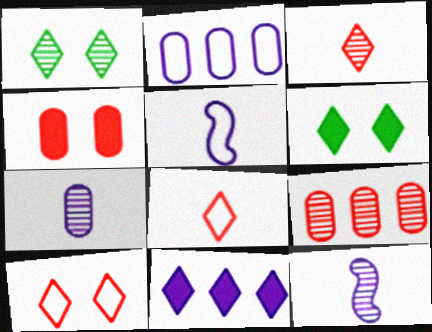[[1, 8, 11], 
[1, 9, 12], 
[5, 6, 9]]